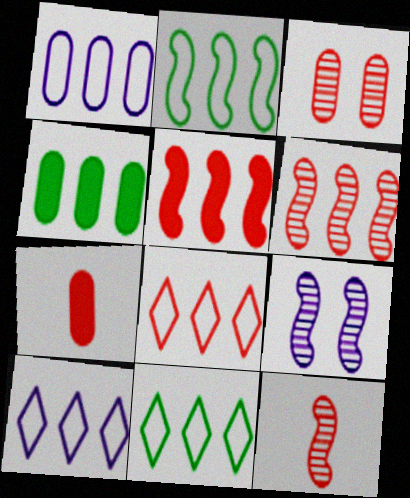[[1, 2, 8], 
[4, 6, 10], 
[7, 9, 11], 
[8, 10, 11]]